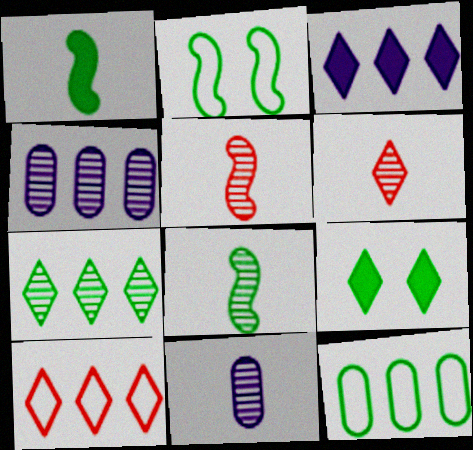[[3, 7, 10], 
[6, 8, 11], 
[8, 9, 12]]